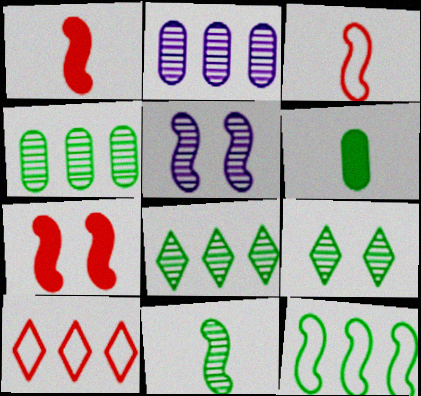[[1, 5, 12], 
[4, 9, 11], 
[5, 6, 10], 
[6, 9, 12]]